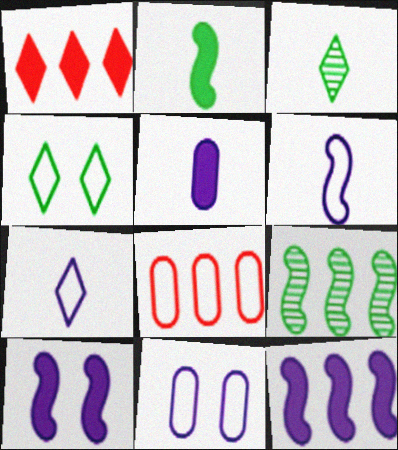[[3, 8, 10], 
[4, 6, 8]]